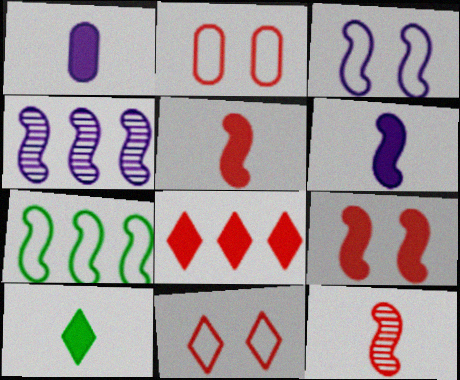[[1, 5, 10], 
[2, 4, 10], 
[2, 8, 12], 
[3, 4, 6]]